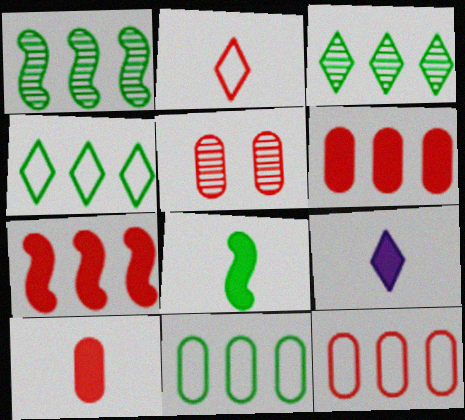[[2, 5, 7], 
[5, 10, 12], 
[8, 9, 10]]